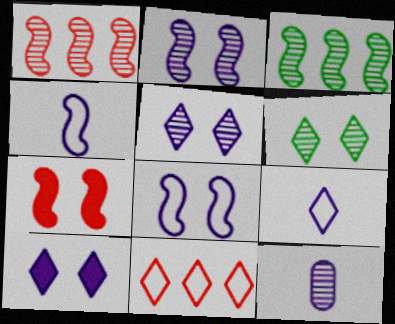[[1, 6, 12], 
[3, 4, 7]]